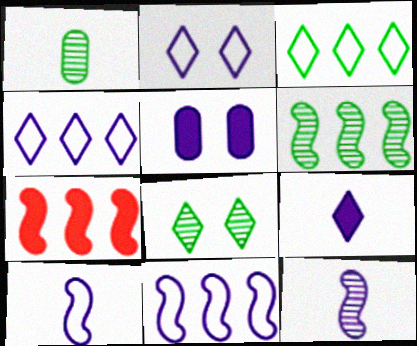[[1, 2, 7], 
[1, 6, 8], 
[4, 5, 12], 
[6, 7, 11]]